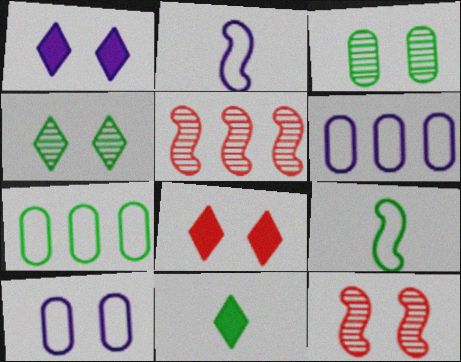[[5, 10, 11], 
[6, 11, 12]]